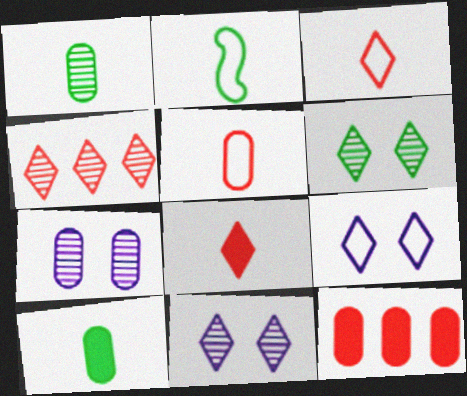[[2, 11, 12]]